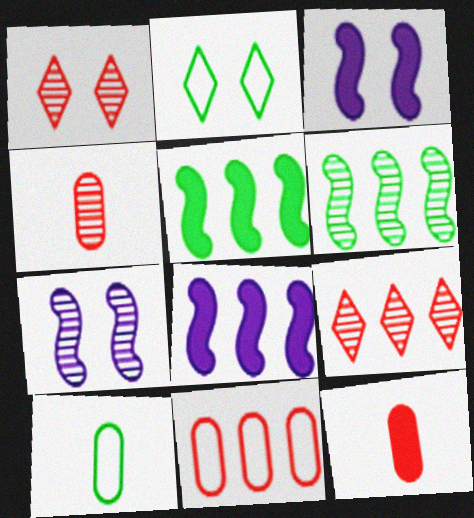[[1, 8, 10], 
[2, 4, 8], 
[3, 9, 10]]